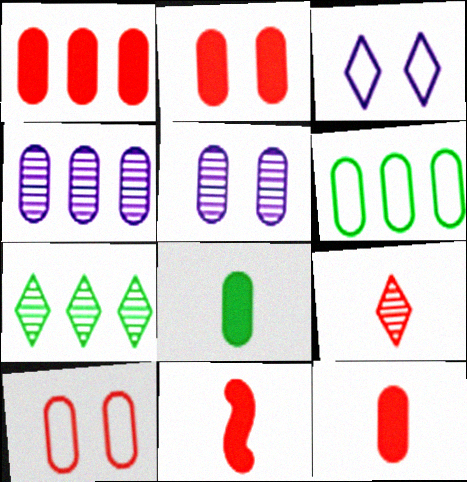[[1, 2, 12], 
[1, 4, 6], 
[4, 8, 10], 
[5, 6, 12]]